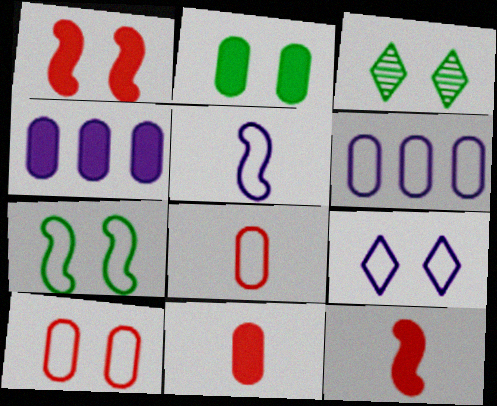[[2, 3, 7], 
[2, 4, 11], 
[3, 6, 12], 
[5, 6, 9], 
[7, 9, 10]]